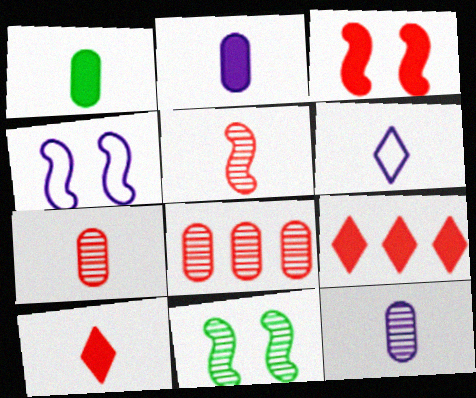[[1, 5, 6], 
[3, 4, 11]]